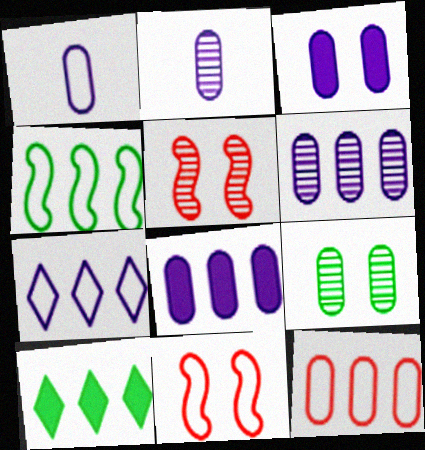[[1, 3, 6], 
[1, 5, 10], 
[2, 10, 11], 
[4, 7, 12]]